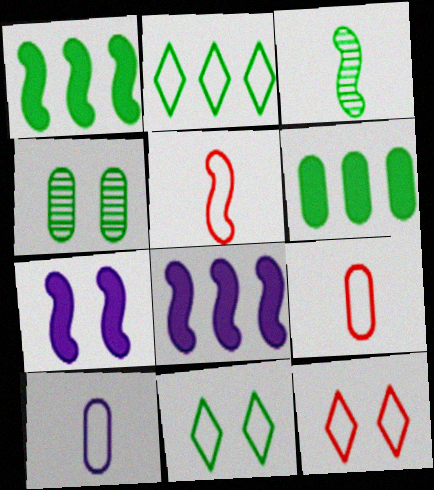[[3, 6, 11], 
[4, 7, 12]]